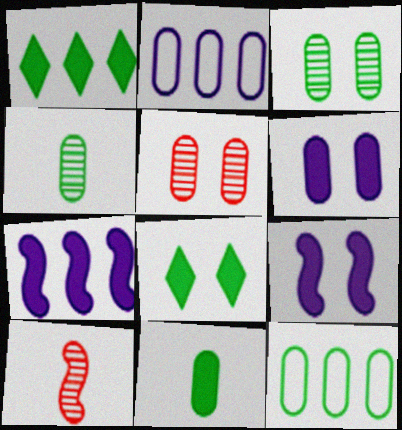[[2, 5, 11], 
[2, 8, 10], 
[3, 11, 12]]